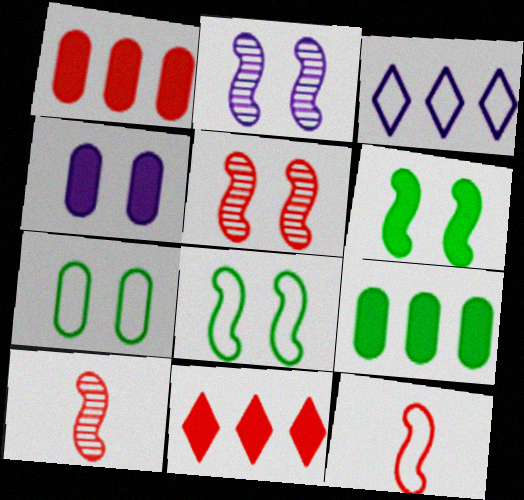[[3, 7, 12]]